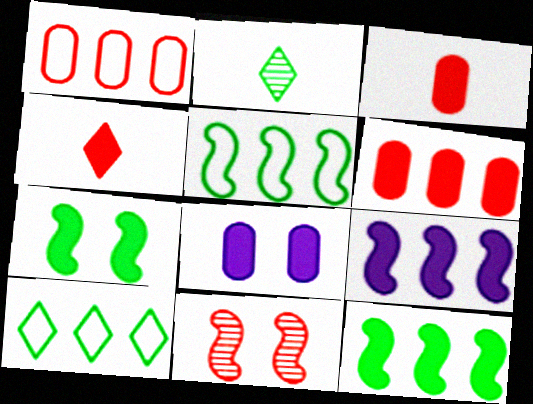[[1, 4, 11], 
[4, 8, 12]]